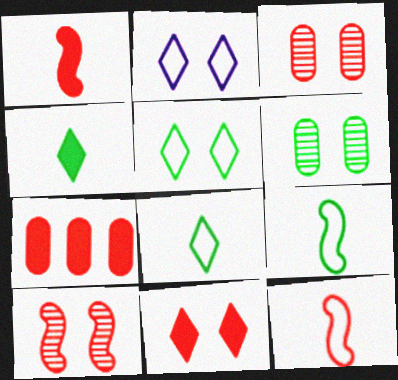[[1, 7, 11]]